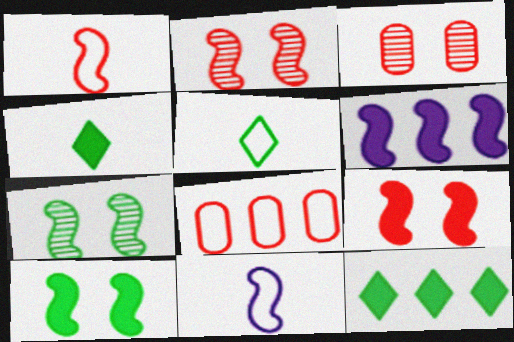[[1, 6, 7], 
[3, 5, 6], 
[3, 11, 12]]